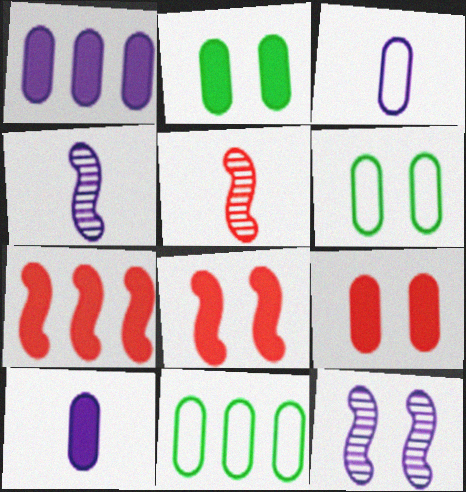[]